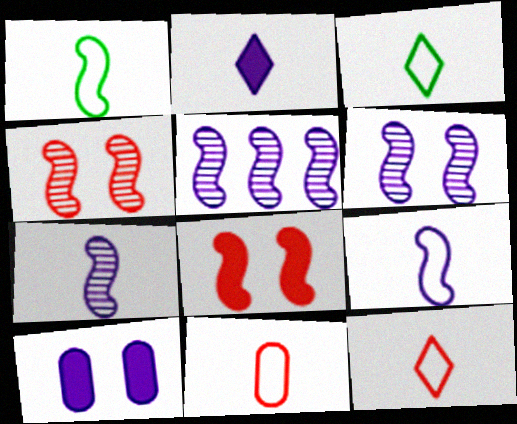[[1, 5, 8], 
[3, 9, 11], 
[5, 6, 7]]